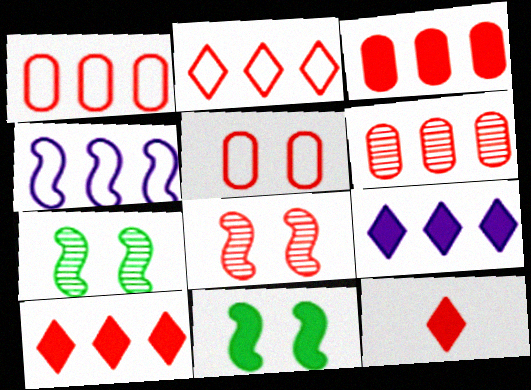[[1, 3, 6], 
[1, 8, 12]]